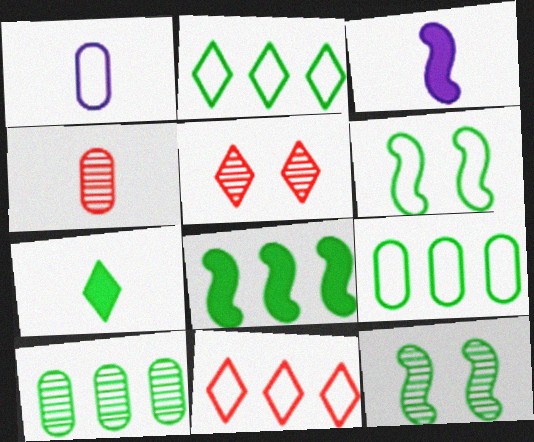[[1, 5, 8], 
[1, 6, 11], 
[2, 8, 10], 
[3, 5, 9], 
[6, 7, 10], 
[7, 9, 12]]